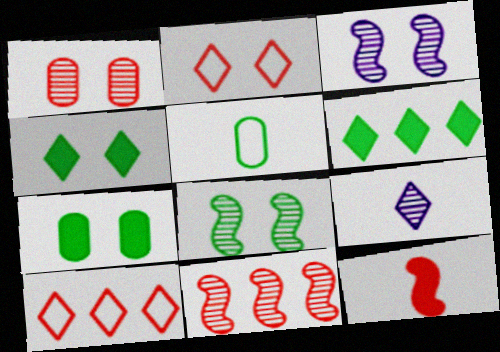[[1, 10, 12], 
[2, 3, 7], 
[2, 6, 9], 
[4, 9, 10], 
[5, 6, 8], 
[5, 9, 12]]